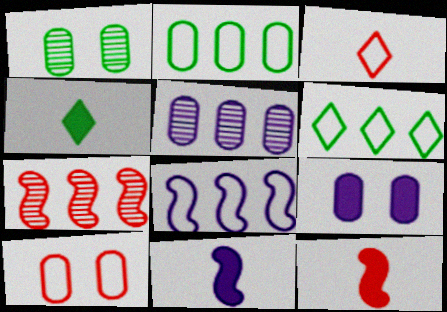[[1, 9, 10]]